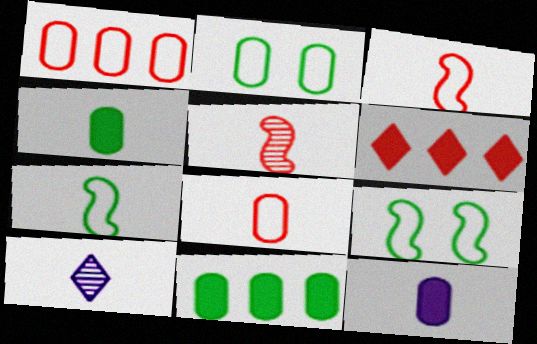[[3, 4, 10]]